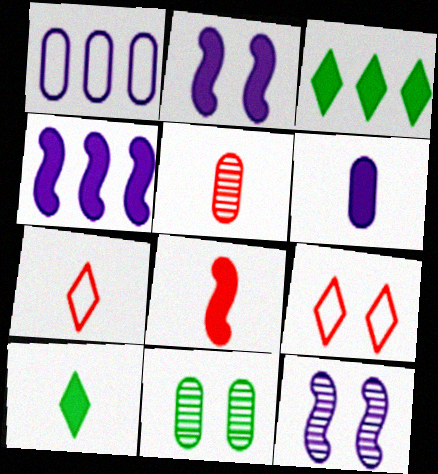[[2, 9, 11], 
[4, 7, 11], 
[5, 7, 8], 
[6, 8, 10]]